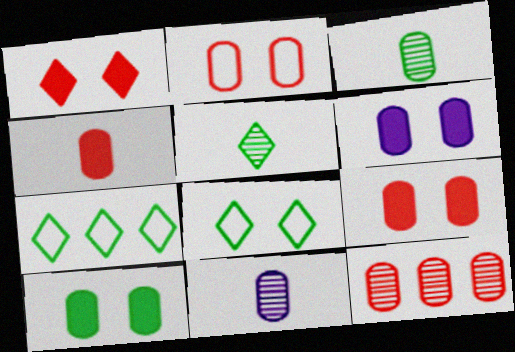[[2, 4, 12], 
[6, 9, 10]]